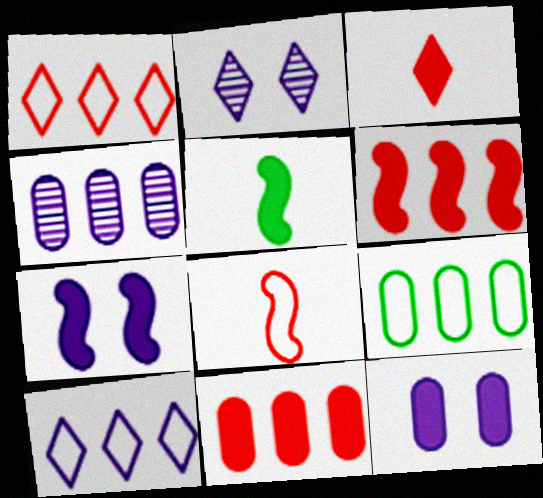[[4, 9, 11], 
[5, 6, 7]]